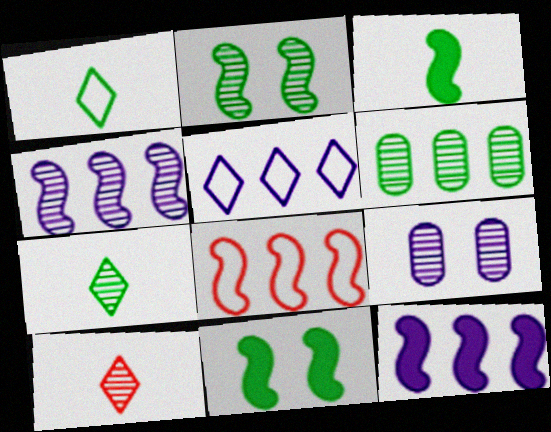[[1, 6, 11], 
[2, 6, 7]]